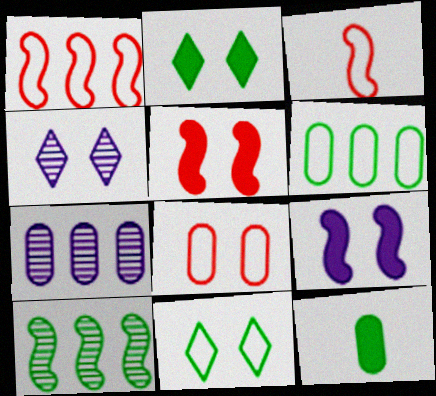[[1, 4, 12], 
[2, 3, 7], 
[3, 9, 10], 
[7, 8, 12], 
[10, 11, 12]]